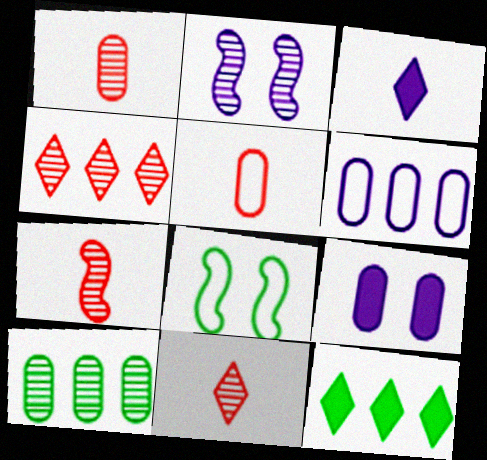[[1, 7, 11], 
[2, 3, 6], 
[2, 5, 12], 
[2, 10, 11], 
[5, 9, 10]]